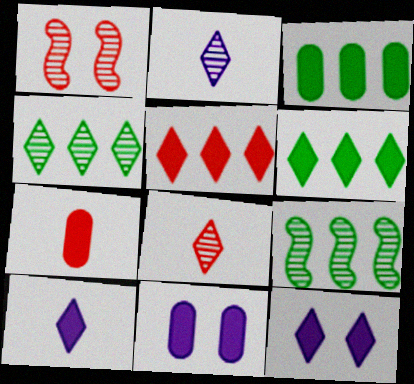[[3, 7, 11]]